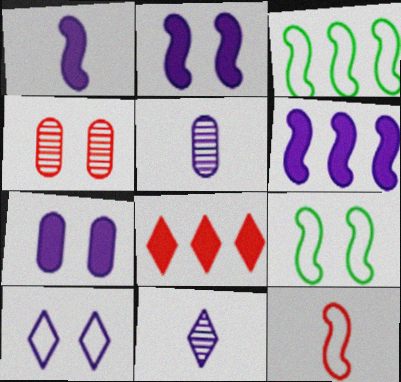[[1, 2, 6], 
[4, 8, 12], 
[5, 6, 10], 
[5, 8, 9]]